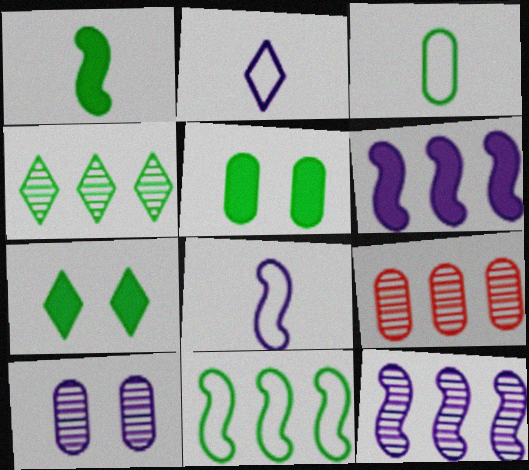[[2, 6, 10], 
[4, 9, 12], 
[7, 8, 9]]